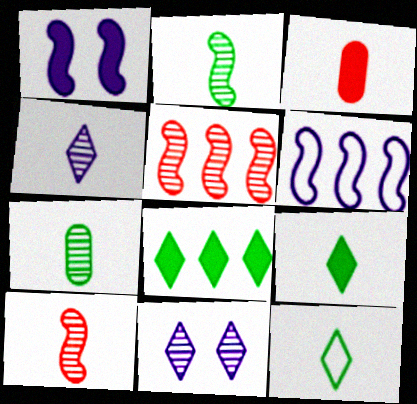[[1, 3, 8], 
[4, 7, 10], 
[5, 7, 11]]